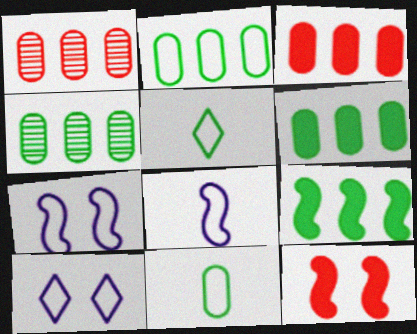[[2, 4, 6]]